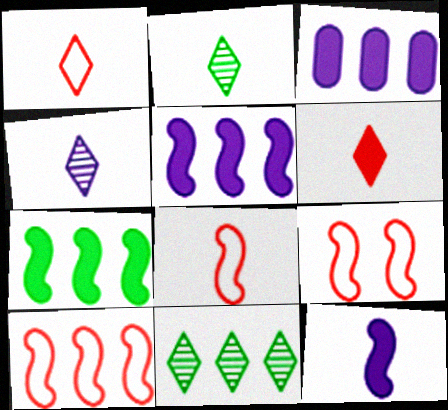[[2, 3, 9], 
[3, 10, 11], 
[8, 9, 10]]